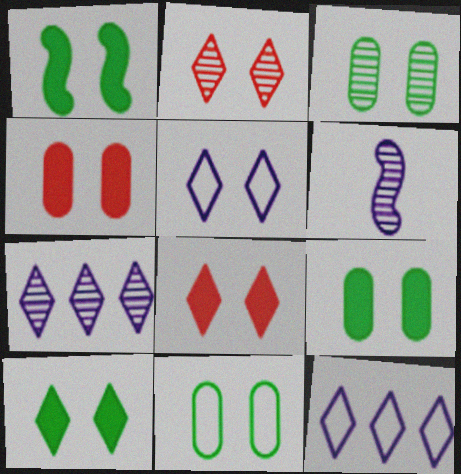[[1, 9, 10], 
[2, 5, 10], 
[3, 9, 11]]